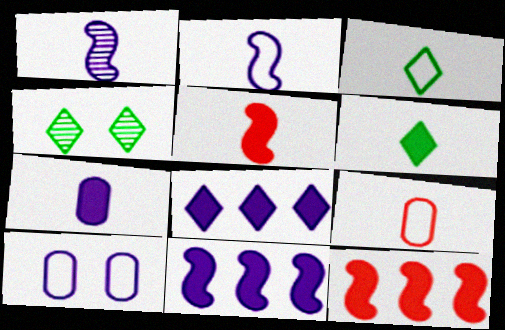[[1, 6, 9], 
[1, 8, 10], 
[2, 3, 9], 
[4, 9, 11], 
[5, 6, 7]]